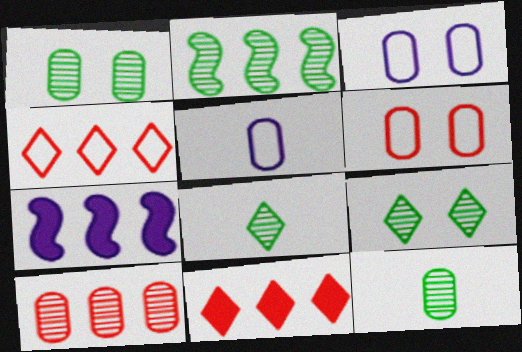[[1, 2, 8], 
[2, 9, 12], 
[6, 7, 8]]